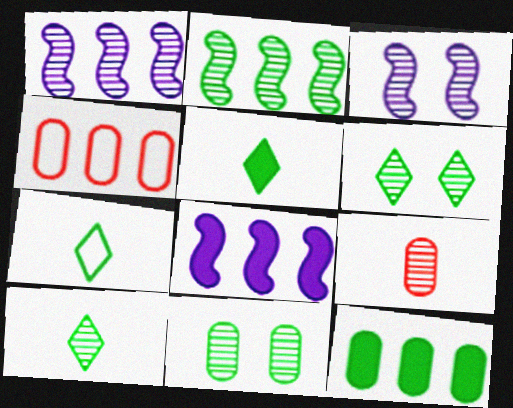[[1, 6, 9], 
[2, 10, 11], 
[3, 4, 5], 
[5, 7, 10]]